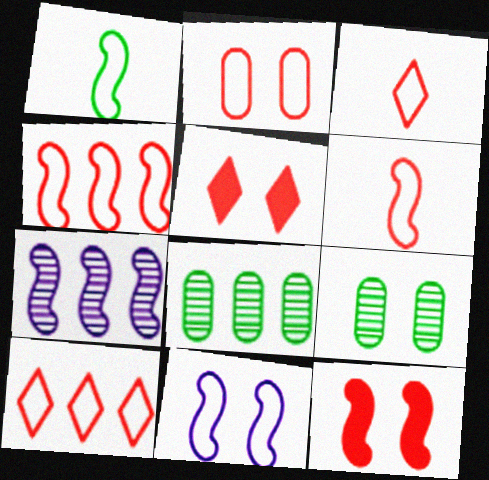[[1, 4, 11], 
[1, 7, 12], 
[2, 3, 4], 
[2, 6, 10], 
[5, 9, 11]]